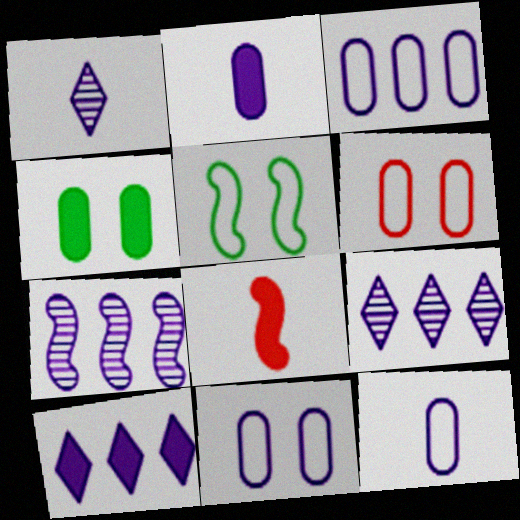[[3, 7, 10], 
[3, 11, 12], 
[4, 8, 10], 
[5, 7, 8]]